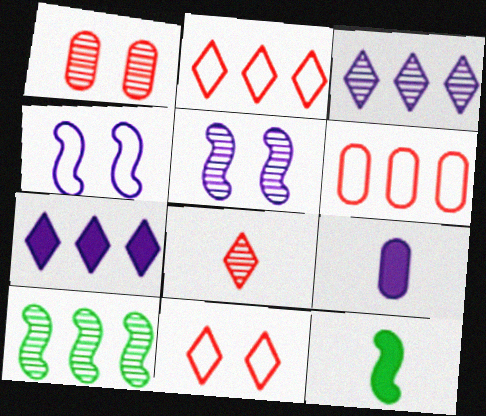[[3, 4, 9], 
[6, 7, 10], 
[9, 10, 11]]